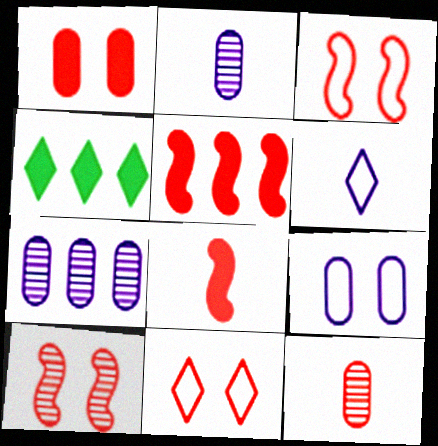[[1, 10, 11], 
[2, 3, 4], 
[5, 11, 12]]